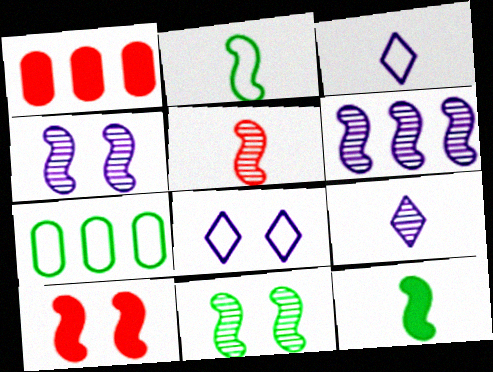[[1, 3, 11], 
[2, 6, 10], 
[5, 6, 11], 
[7, 9, 10]]